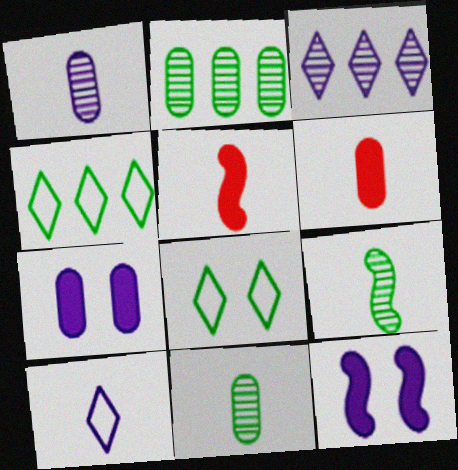[[5, 10, 11], 
[6, 9, 10]]